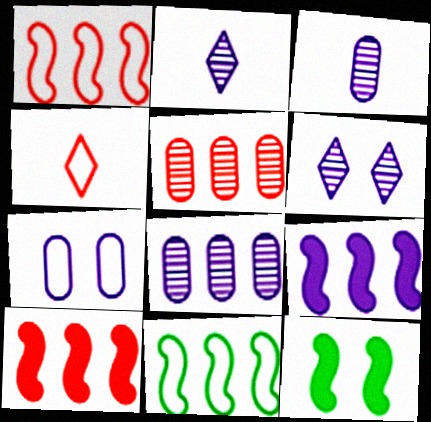[[2, 7, 9], 
[4, 7, 11], 
[4, 8, 12]]